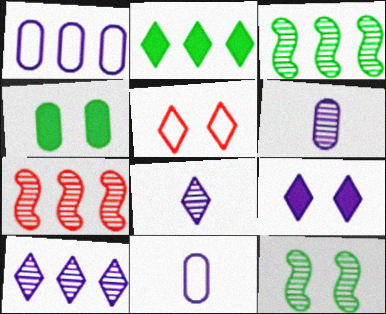[[1, 2, 7], 
[2, 5, 8]]